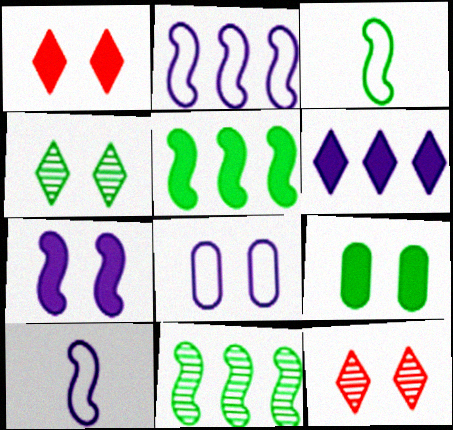[[1, 7, 9]]